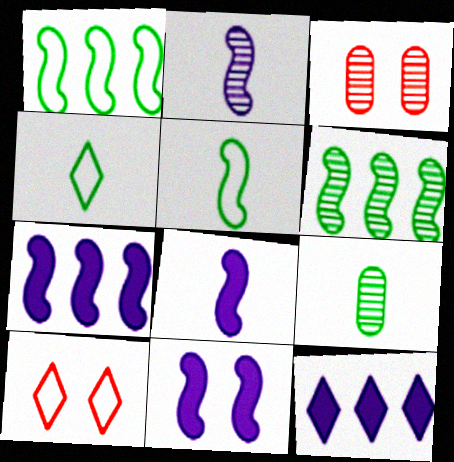[[3, 4, 7], 
[3, 5, 12], 
[7, 8, 11], 
[7, 9, 10]]